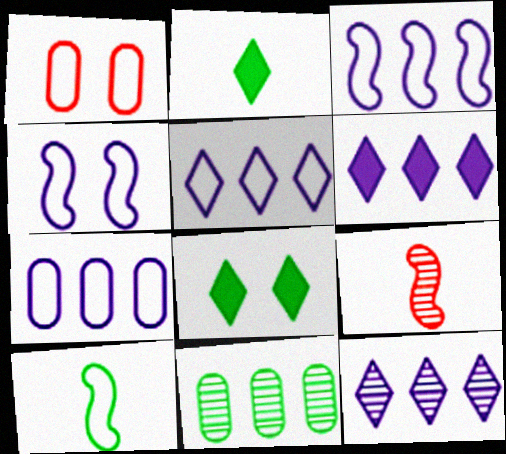[[1, 5, 10], 
[3, 5, 7], 
[5, 6, 12], 
[7, 8, 9], 
[8, 10, 11]]